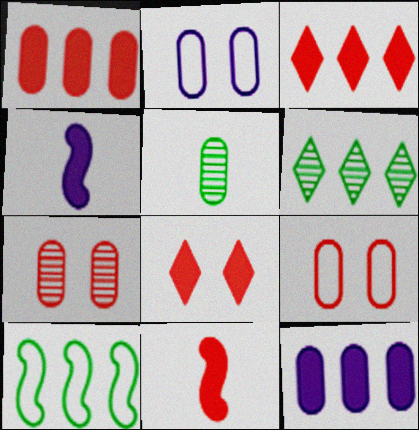[[1, 2, 5], 
[1, 8, 11], 
[2, 6, 11], 
[4, 6, 9], 
[5, 9, 12]]